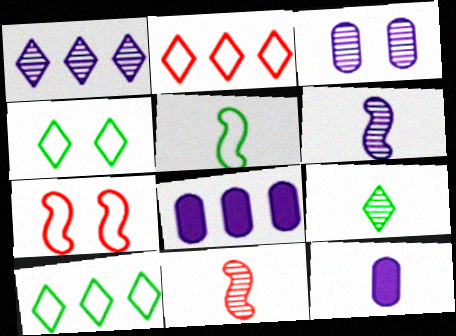[[1, 3, 6], 
[4, 8, 11], 
[7, 8, 9]]